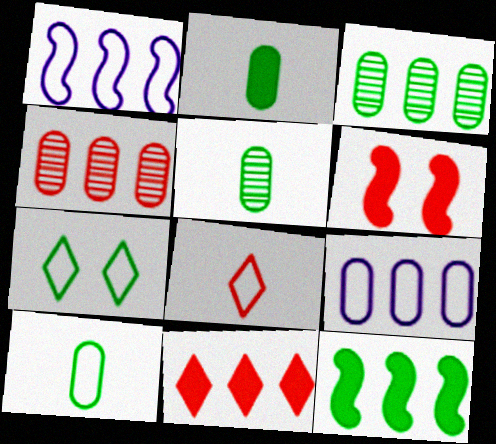[[1, 3, 11], 
[2, 5, 10], 
[4, 6, 8], 
[5, 7, 12]]